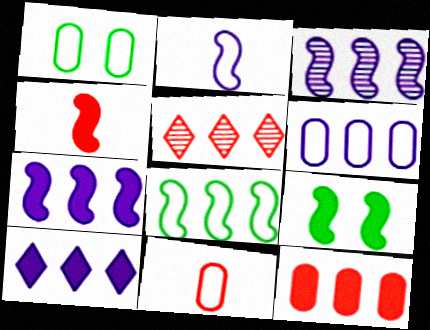[[1, 6, 11], 
[3, 6, 10], 
[4, 7, 9]]